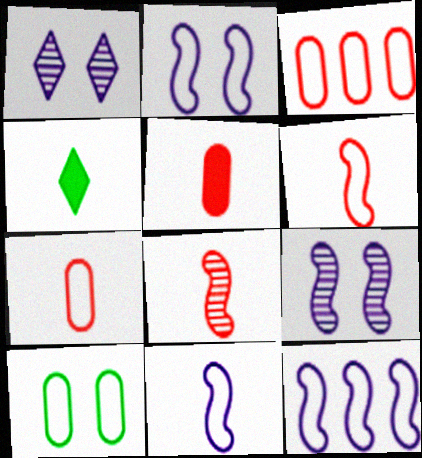[[2, 11, 12], 
[3, 4, 9]]